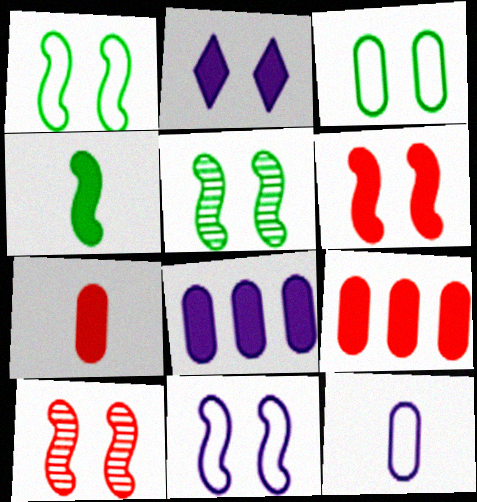[[2, 3, 10], 
[2, 4, 9], 
[5, 6, 11]]